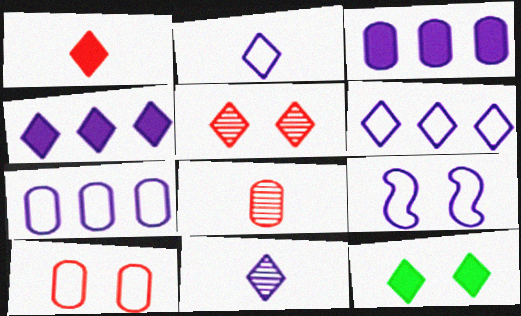[[1, 4, 12], 
[2, 7, 9], 
[3, 9, 11]]